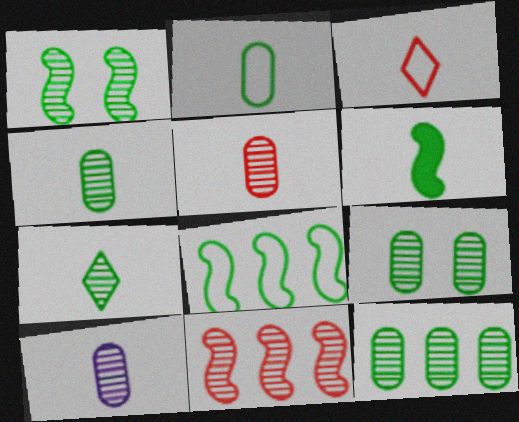[[1, 6, 8], 
[1, 7, 12], 
[2, 6, 7], 
[3, 6, 10], 
[4, 5, 10], 
[4, 9, 12]]